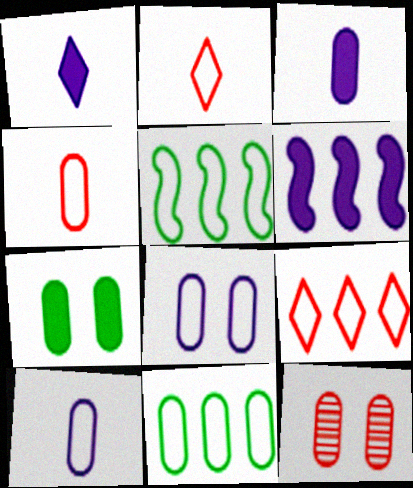[[1, 5, 12], 
[2, 5, 8], 
[3, 11, 12], 
[4, 8, 11], 
[7, 8, 12]]